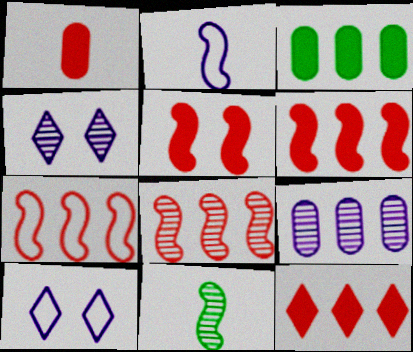[[1, 5, 12], 
[6, 7, 8]]